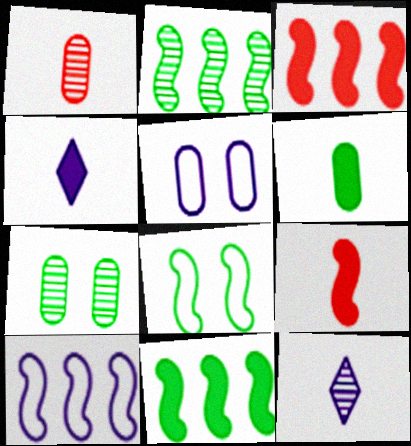[[2, 3, 10], 
[4, 6, 9]]